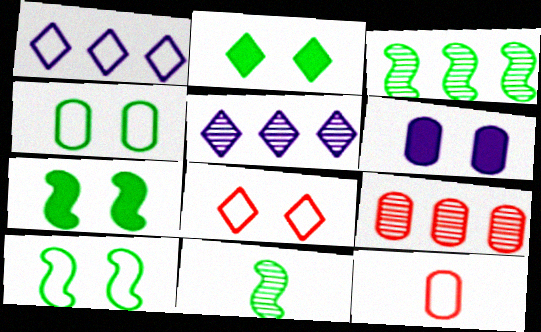[[1, 10, 12], 
[3, 5, 9], 
[5, 7, 12]]